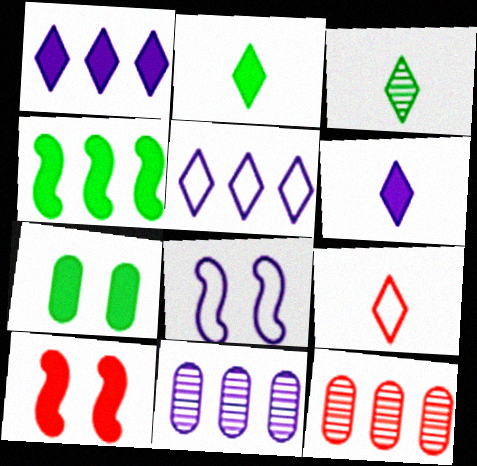[[2, 4, 7], 
[2, 8, 12], 
[3, 6, 9], 
[4, 5, 12], 
[6, 8, 11], 
[9, 10, 12]]